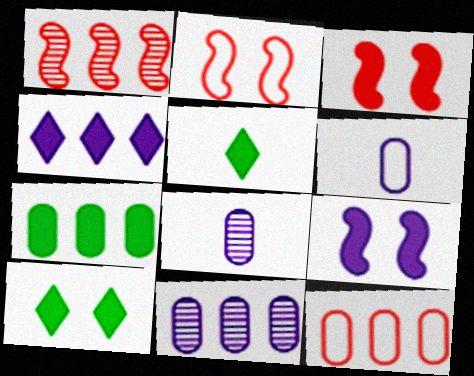[[1, 6, 10], 
[2, 5, 11], 
[7, 11, 12]]